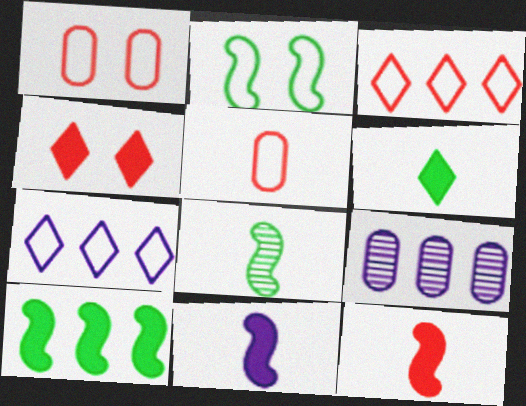[[2, 5, 7], 
[2, 8, 10], 
[3, 9, 10]]